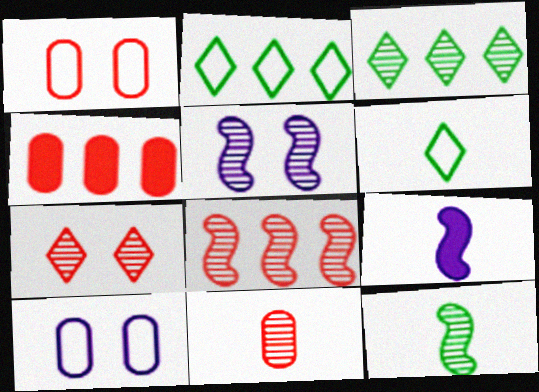[[1, 3, 9], 
[1, 4, 11], 
[3, 5, 11], 
[4, 5, 6], 
[5, 8, 12], 
[6, 9, 11], 
[7, 8, 11]]